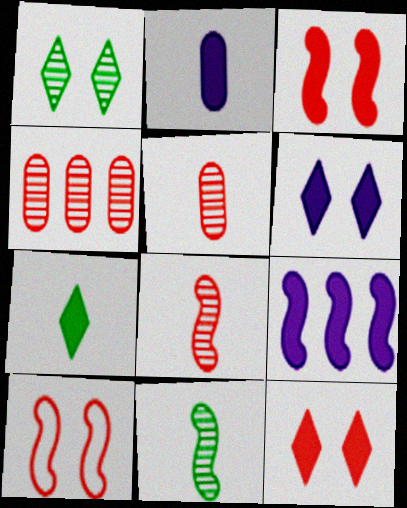[[2, 6, 9], 
[9, 10, 11]]